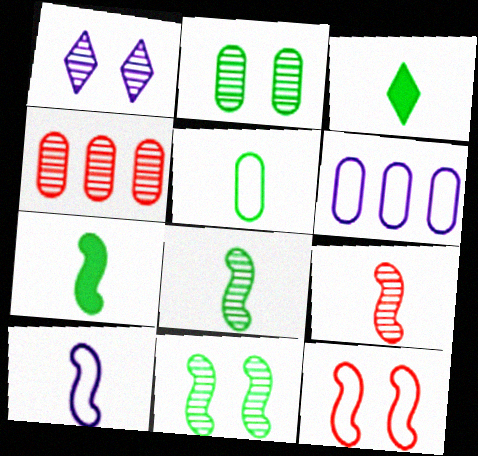[[1, 4, 8], 
[3, 5, 8], 
[7, 9, 10]]